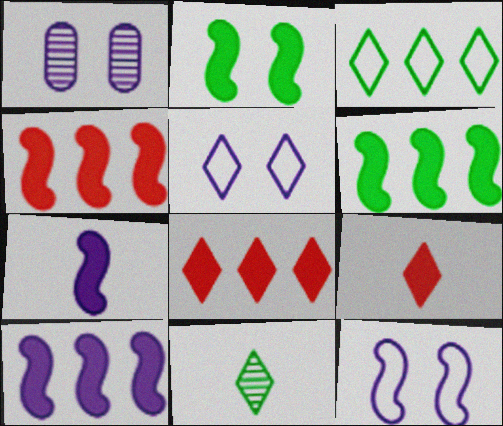[[2, 4, 7], 
[4, 6, 10], 
[5, 8, 11]]